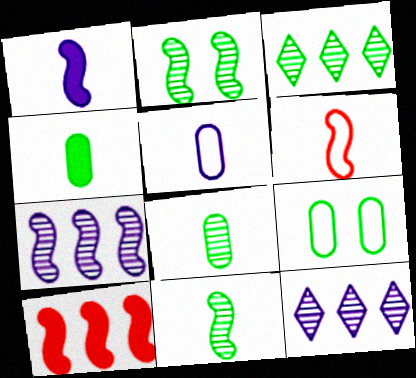[[1, 6, 11], 
[2, 3, 8]]